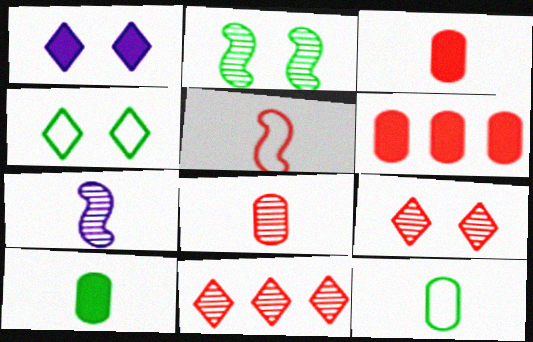[[1, 4, 9], 
[4, 6, 7], 
[5, 6, 9]]